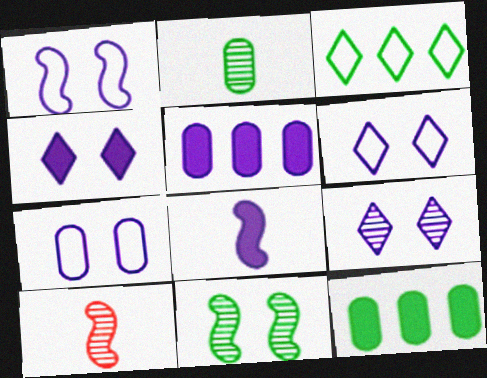[[1, 6, 7], 
[4, 5, 8], 
[4, 6, 9], 
[6, 10, 12]]